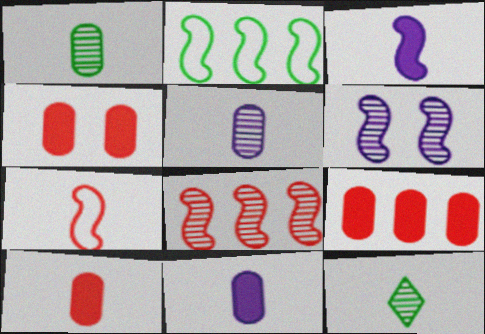[[4, 9, 10], 
[7, 11, 12]]